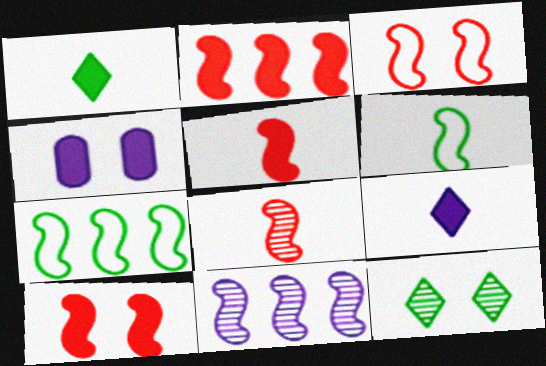[[1, 2, 4], 
[2, 3, 8], 
[2, 5, 10], 
[2, 7, 11], 
[3, 4, 12], 
[6, 10, 11]]